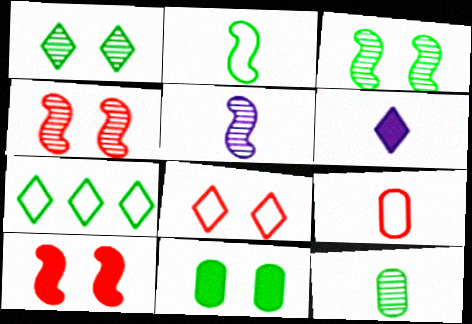[]